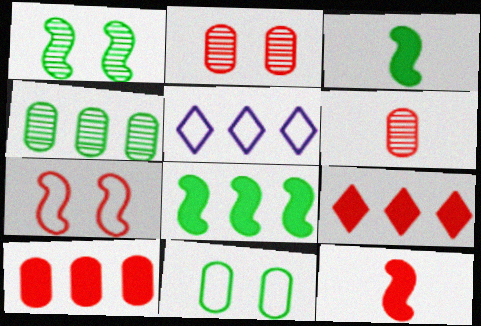[[2, 3, 5], 
[6, 7, 9]]